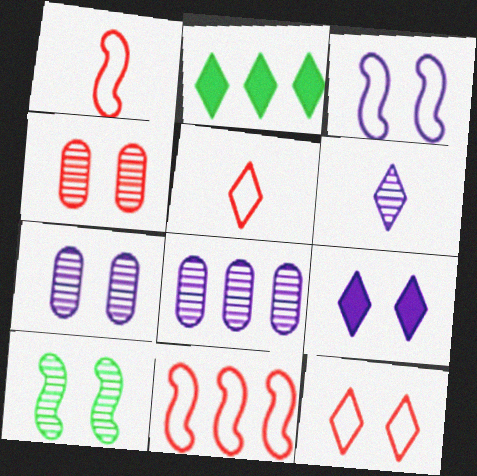[[1, 2, 7], 
[2, 6, 12], 
[2, 8, 11], 
[3, 7, 9]]